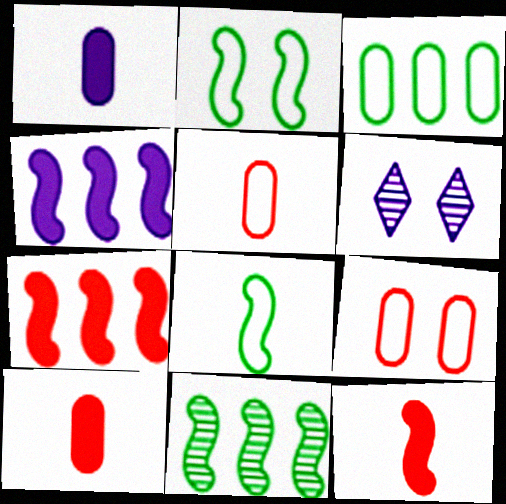[[3, 6, 12]]